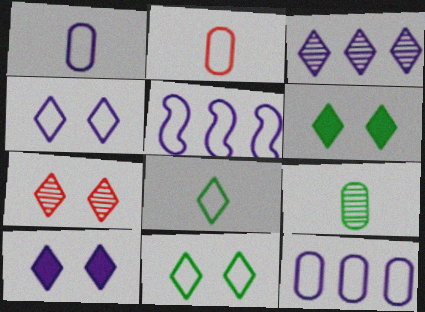[[1, 4, 5], 
[2, 5, 11], 
[4, 6, 7], 
[7, 10, 11]]